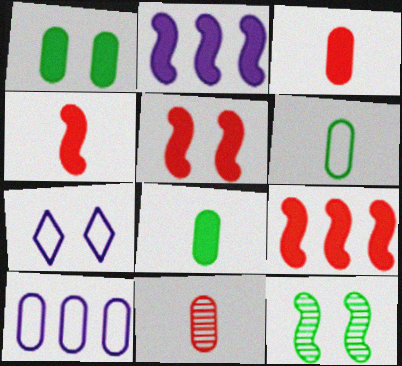[[1, 10, 11], 
[4, 5, 9]]